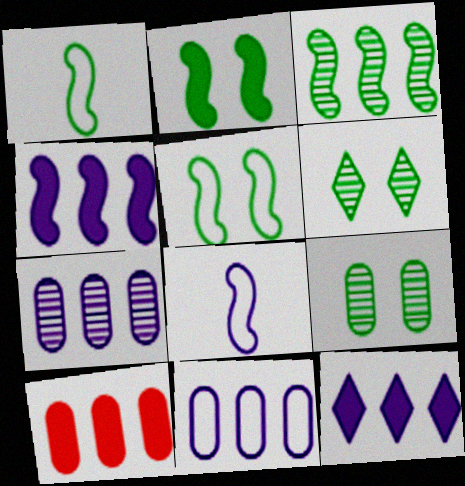[[1, 2, 3], 
[6, 8, 10]]